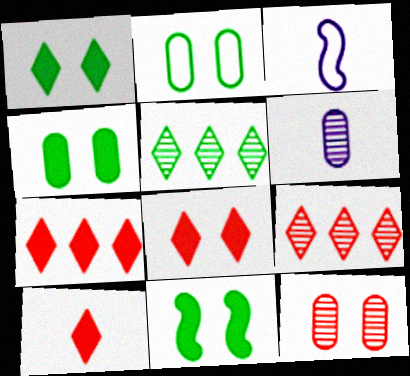[[1, 4, 11], 
[3, 4, 9], 
[7, 8, 10]]